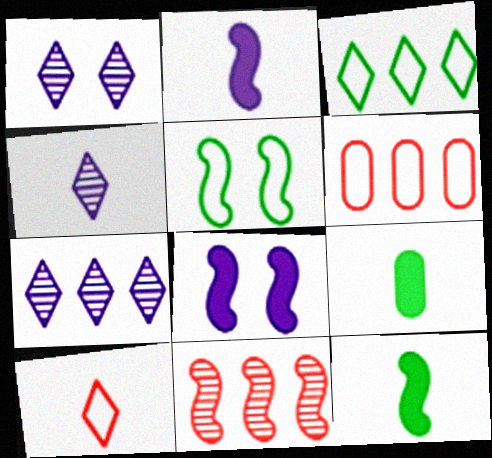[[1, 4, 7], 
[1, 6, 12], 
[2, 5, 11]]